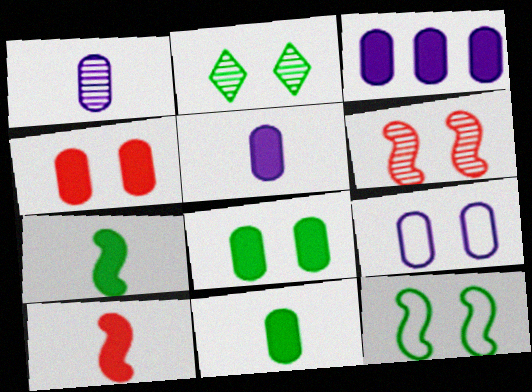[[1, 3, 9], 
[2, 8, 12], 
[3, 4, 11]]